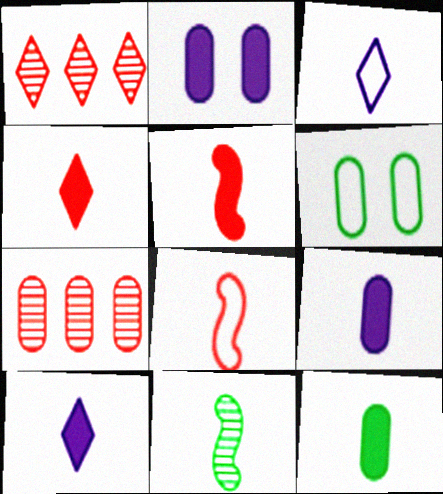[[5, 10, 12], 
[6, 7, 9]]